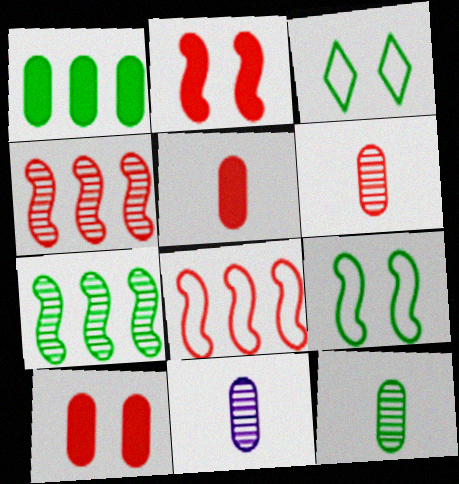[[6, 11, 12]]